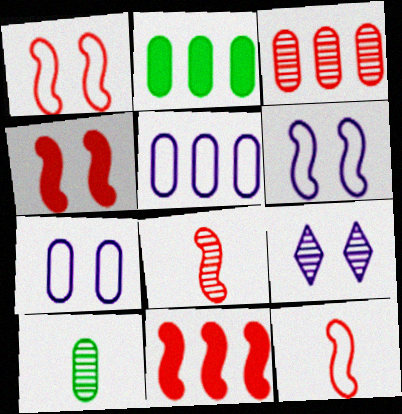[[1, 8, 11], 
[2, 3, 5], 
[2, 9, 12]]